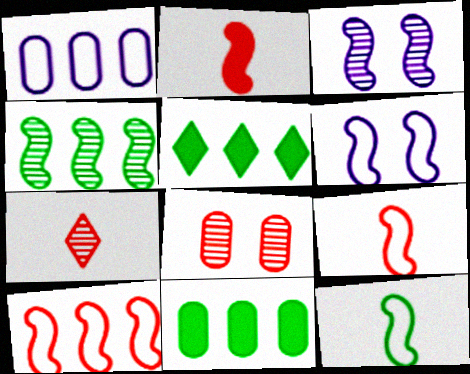[[2, 4, 6], 
[6, 7, 11], 
[6, 10, 12]]